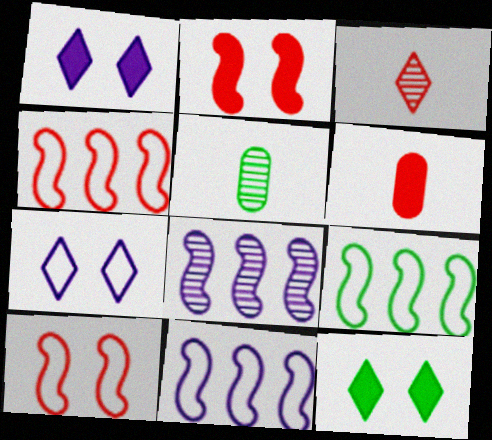[[1, 4, 5], 
[4, 9, 11], 
[5, 9, 12]]